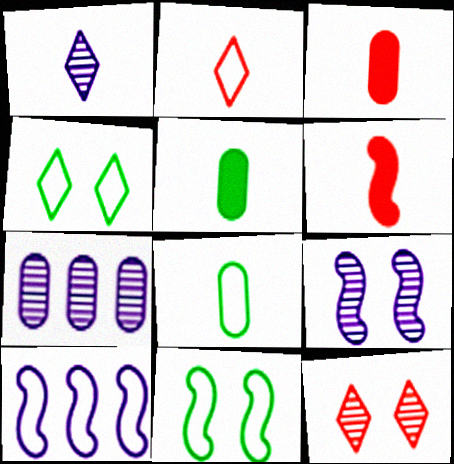[[1, 6, 8], 
[1, 7, 9], 
[4, 6, 7], 
[5, 10, 12]]